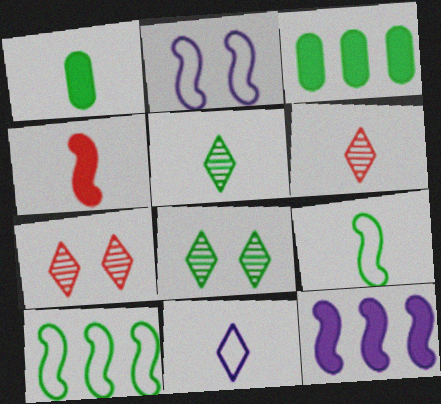[[1, 5, 9], 
[1, 8, 10], 
[2, 3, 6], 
[3, 8, 9]]